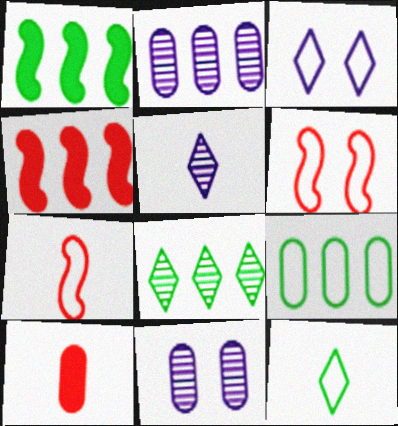[[1, 8, 9], 
[3, 7, 9], 
[4, 11, 12], 
[9, 10, 11]]